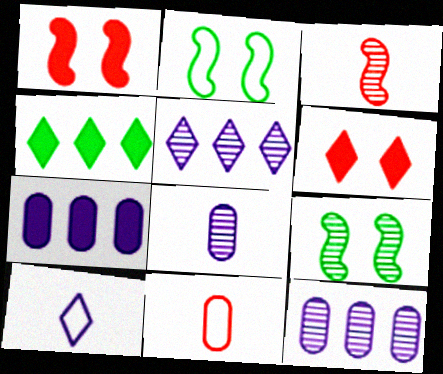[]